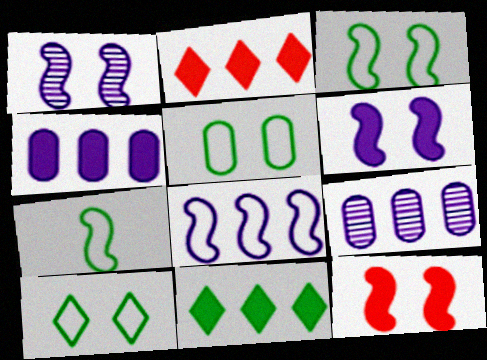[[1, 3, 12], 
[3, 5, 10]]